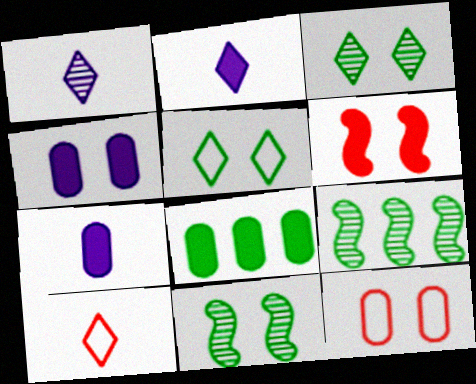[[2, 6, 8], 
[2, 9, 12], 
[4, 9, 10]]